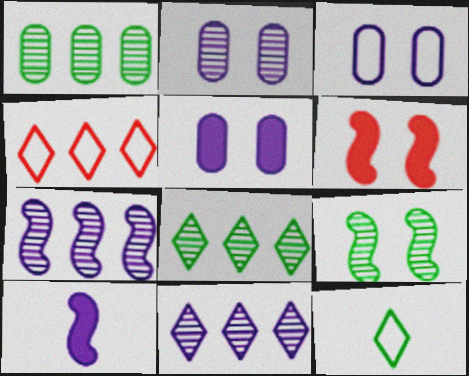[[2, 3, 5], 
[3, 10, 11]]